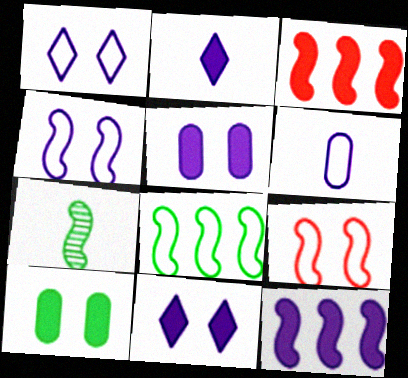[[2, 3, 10], 
[2, 5, 12], 
[3, 4, 7], 
[7, 9, 12]]